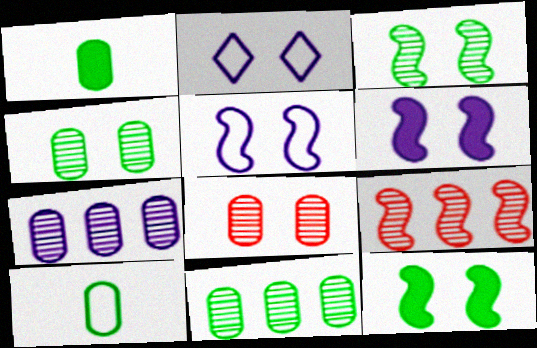[[1, 2, 9], 
[2, 8, 12]]